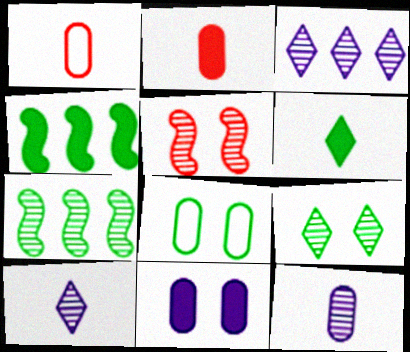[[6, 7, 8]]